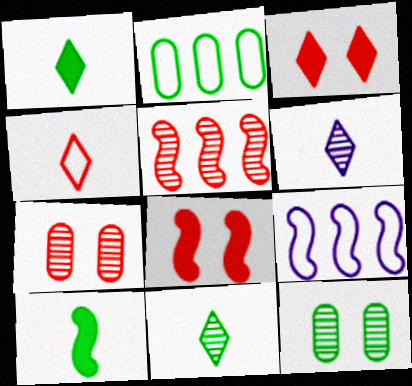[[1, 4, 6], 
[1, 7, 9], 
[2, 6, 8], 
[5, 6, 12]]